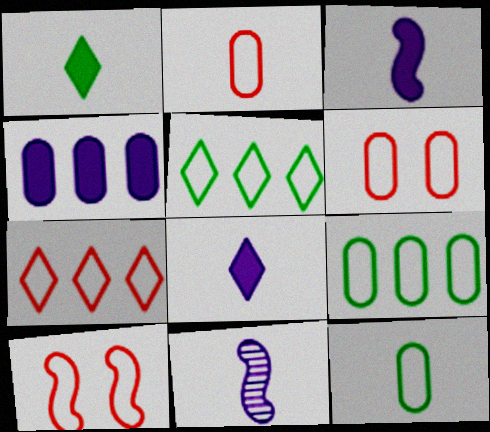[[1, 2, 11], 
[2, 7, 10]]